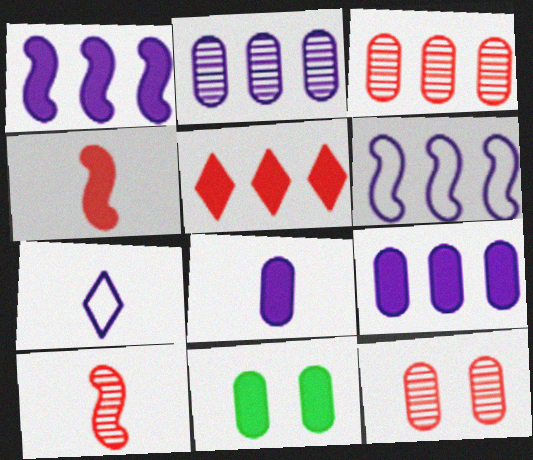[]